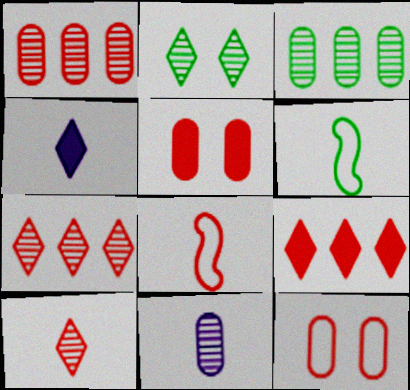[[5, 7, 8]]